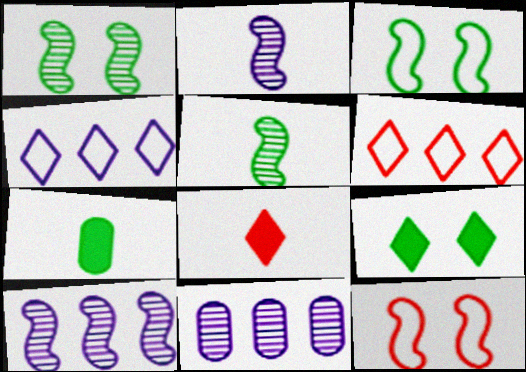[[3, 8, 11]]